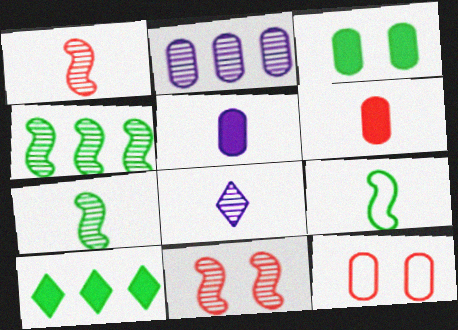[[6, 8, 9]]